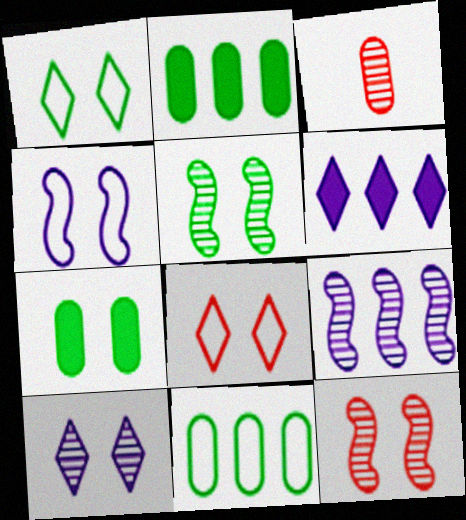[[1, 5, 7]]